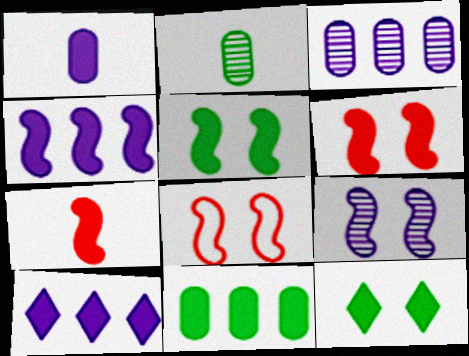[[2, 8, 10], 
[4, 5, 7], 
[5, 8, 9]]